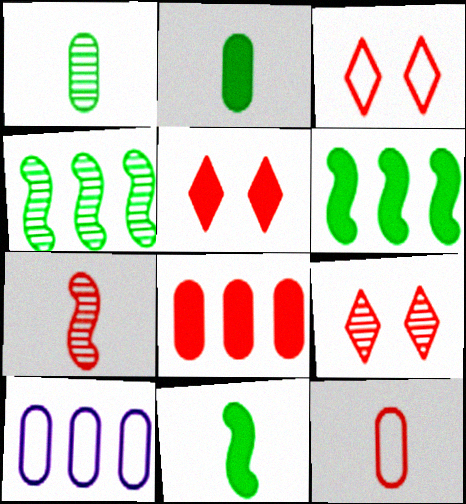[[3, 5, 9], 
[3, 7, 8], 
[9, 10, 11]]